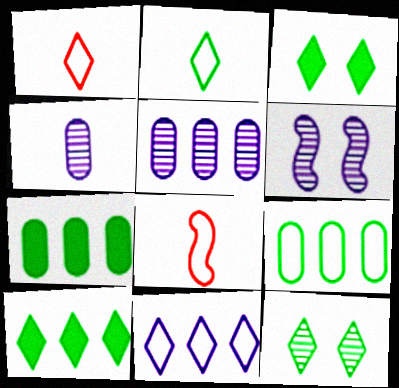[[1, 6, 7], 
[2, 10, 12], 
[3, 5, 8]]